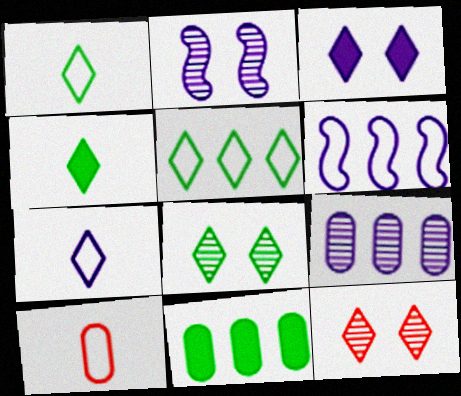[[4, 5, 8]]